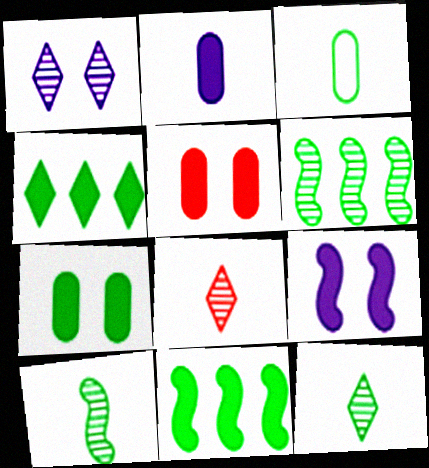[]